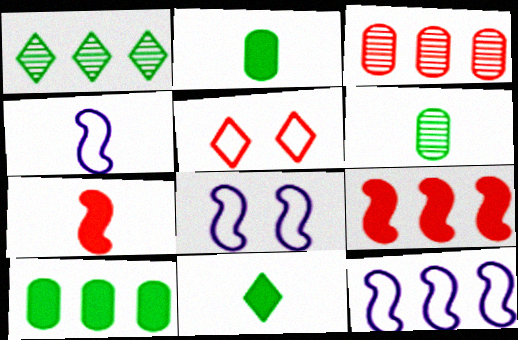[[3, 5, 7], 
[3, 8, 11], 
[4, 8, 12]]